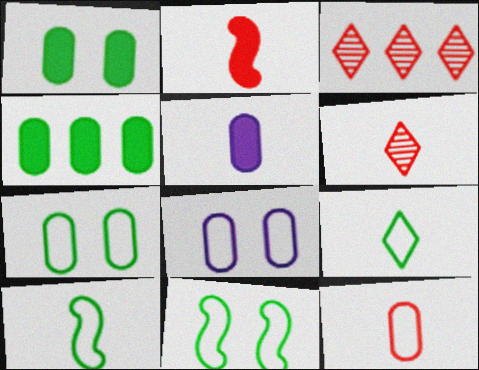[[2, 6, 12], 
[3, 5, 11], 
[5, 6, 10]]